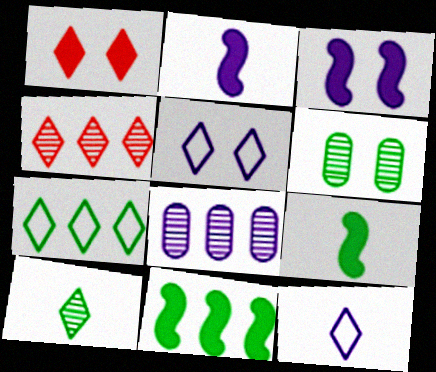[[2, 5, 8], 
[3, 8, 12], 
[6, 7, 9]]